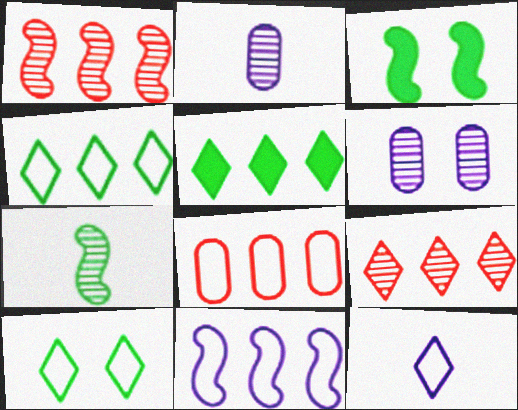[[4, 8, 11], 
[6, 7, 9]]